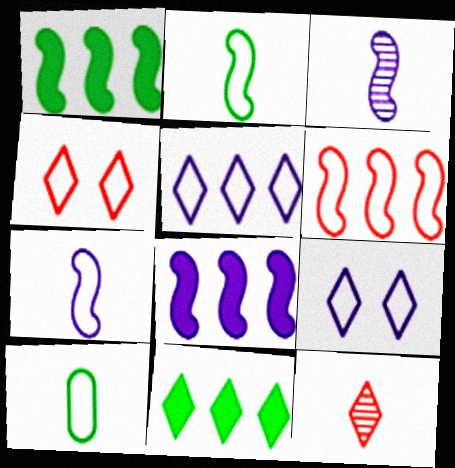[[6, 9, 10], 
[9, 11, 12]]